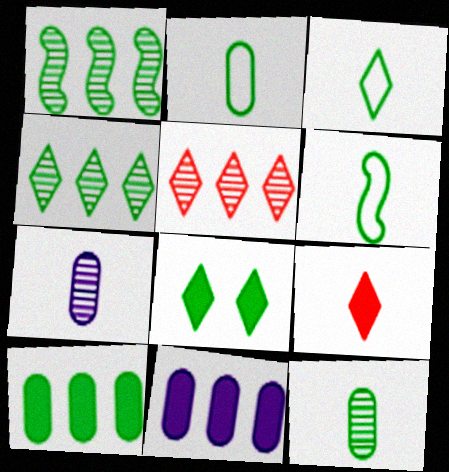[[1, 2, 8], 
[2, 3, 6], 
[3, 4, 8], 
[6, 7, 9]]